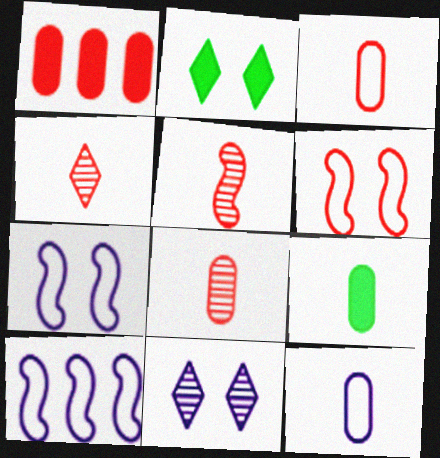[[1, 4, 6], 
[2, 8, 10], 
[4, 5, 8], 
[8, 9, 12]]